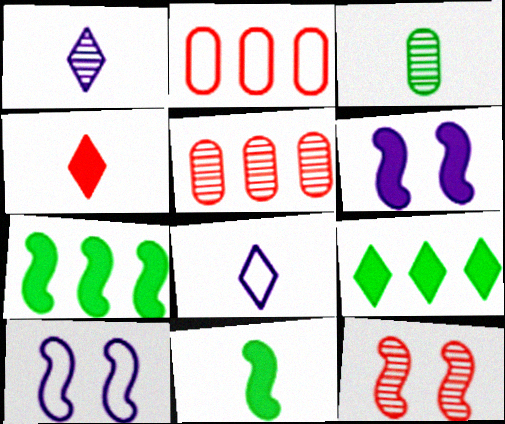[[2, 4, 12]]